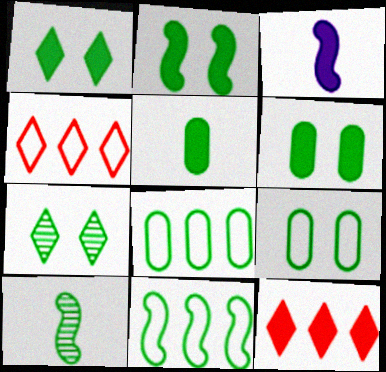[[1, 2, 6], 
[1, 8, 10], 
[2, 7, 9], 
[2, 10, 11], 
[3, 6, 12], 
[5, 7, 11]]